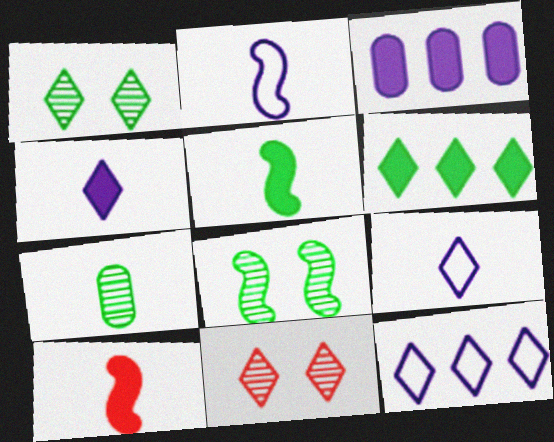[[6, 9, 11], 
[7, 9, 10]]